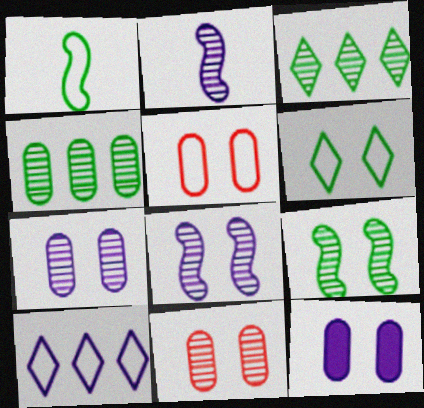[[1, 5, 10], 
[2, 3, 11], 
[2, 10, 12]]